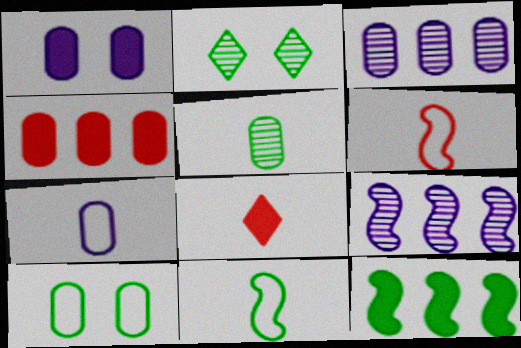[[1, 3, 7], 
[1, 8, 12], 
[8, 9, 10]]